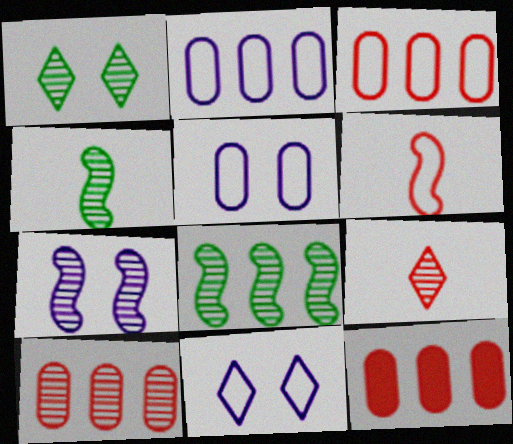[[3, 10, 12], 
[4, 11, 12]]